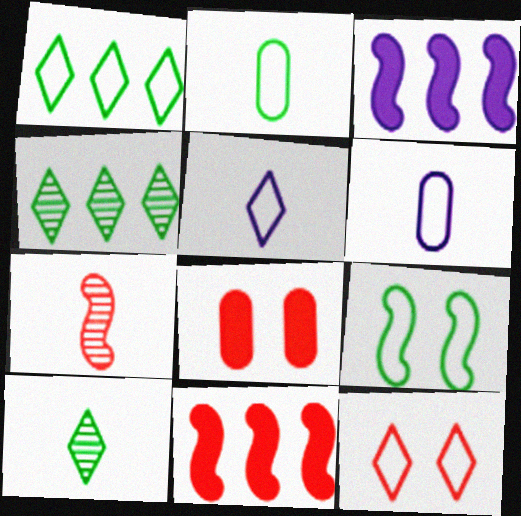[[1, 2, 9], 
[1, 5, 12], 
[3, 7, 9]]